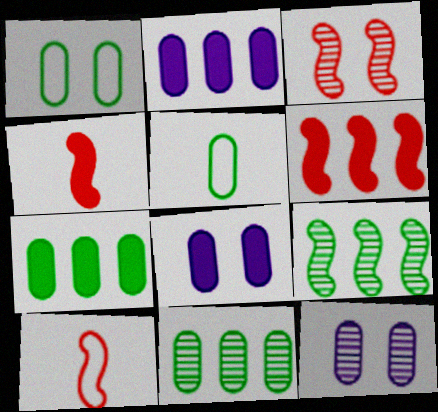[[3, 6, 10]]